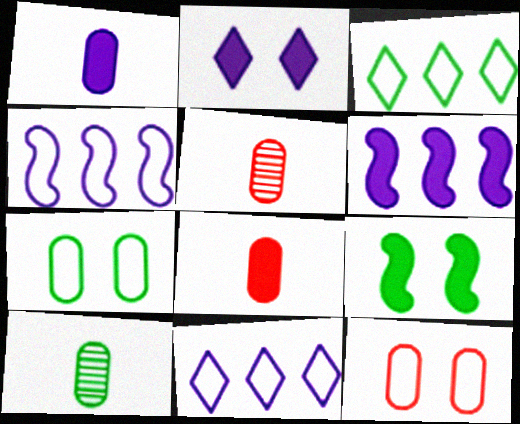[[1, 2, 6], 
[3, 9, 10], 
[5, 9, 11]]